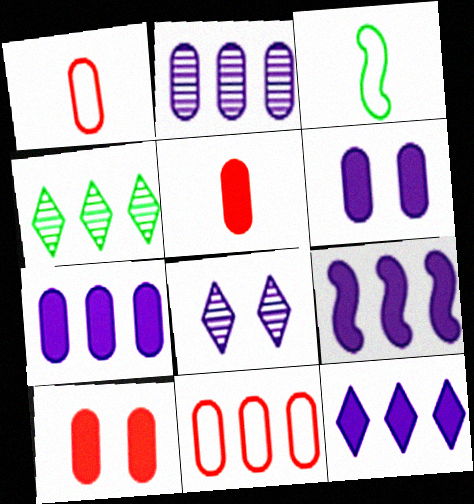[[4, 9, 11], 
[7, 9, 12]]